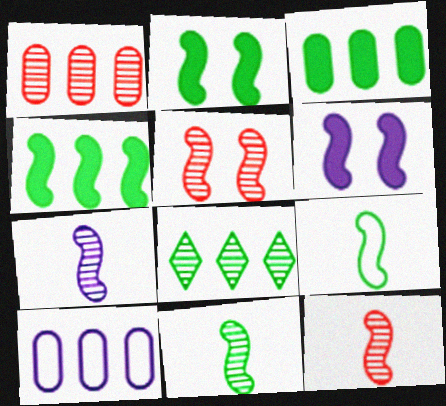[[1, 3, 10], 
[7, 11, 12]]